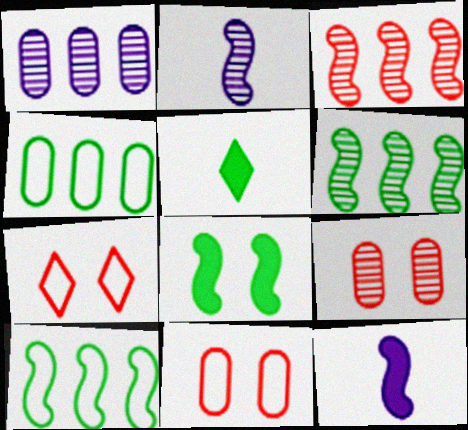[]